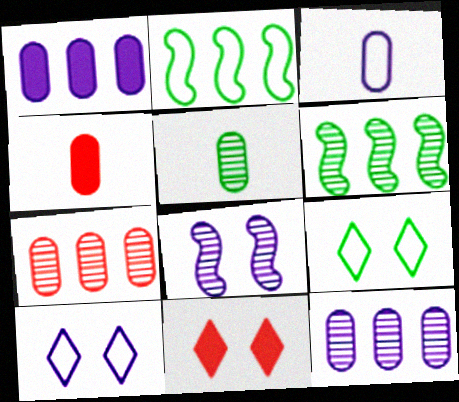[[3, 4, 5], 
[3, 6, 11], 
[4, 6, 10]]